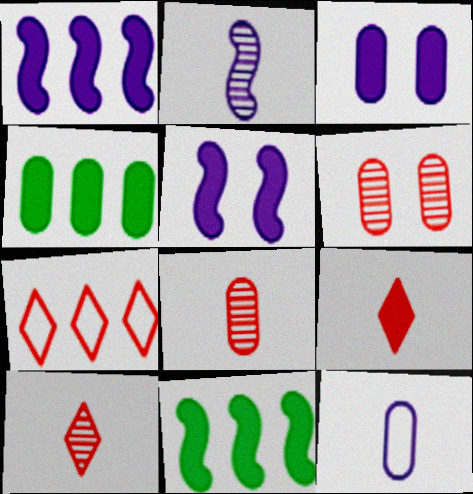[[3, 9, 11], 
[4, 5, 9], 
[4, 6, 12]]